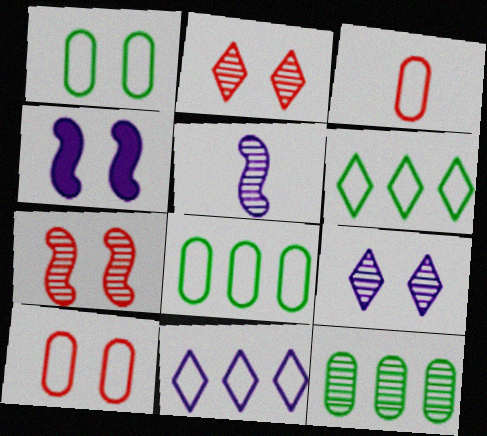[[1, 2, 4], 
[2, 5, 12]]